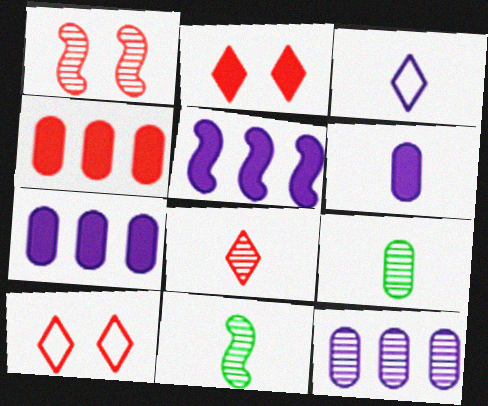[[5, 9, 10], 
[7, 10, 11]]